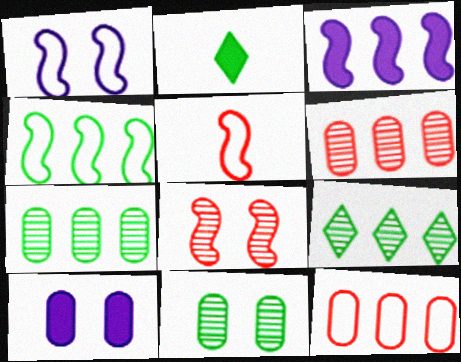[[1, 2, 6], 
[1, 4, 5], 
[2, 4, 11], 
[3, 9, 12], 
[5, 9, 10]]